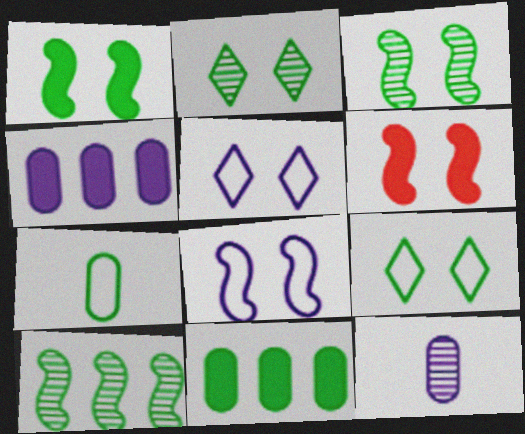[[3, 6, 8]]